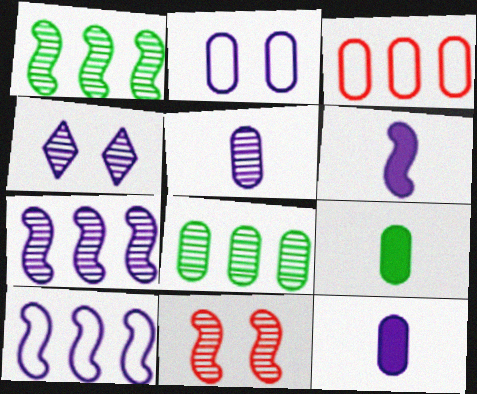[[4, 5, 7], 
[4, 10, 12]]